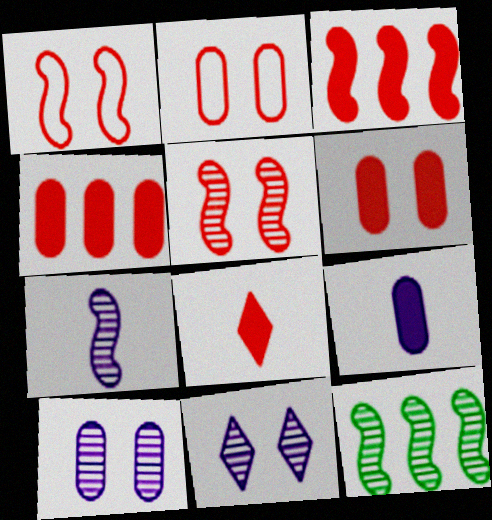[[3, 6, 8], 
[5, 7, 12]]